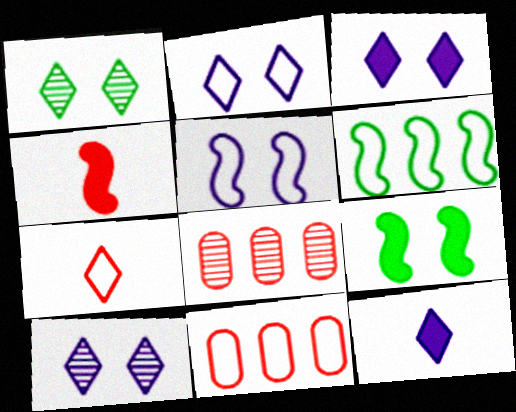[[2, 3, 10]]